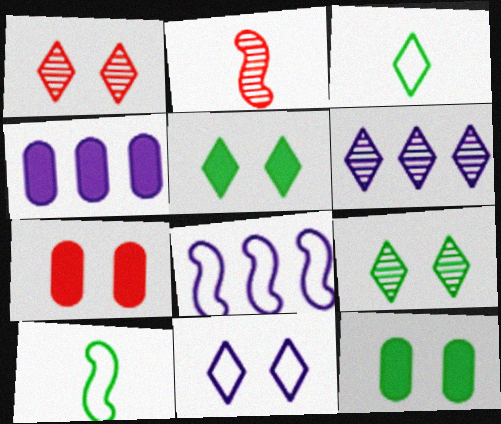[[1, 4, 10], 
[1, 5, 11], 
[4, 6, 8], 
[6, 7, 10]]